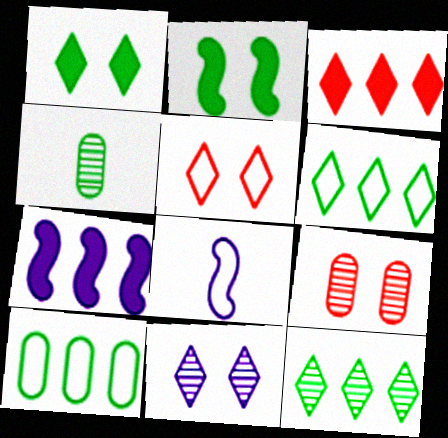[[1, 5, 11], 
[2, 4, 6], 
[4, 5, 7], 
[5, 8, 10]]